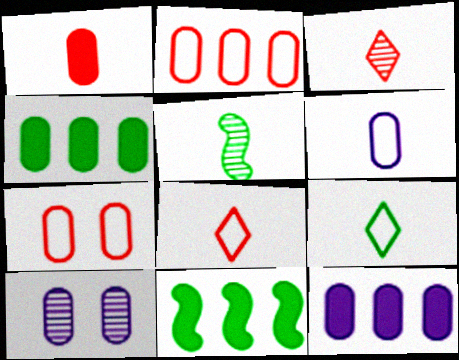[[6, 10, 12], 
[8, 10, 11]]